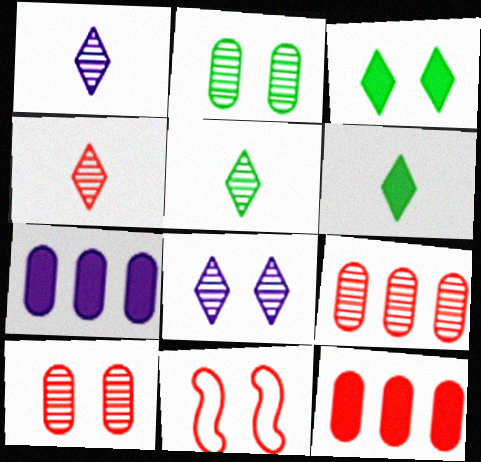[[1, 4, 5], 
[4, 11, 12], 
[5, 7, 11]]